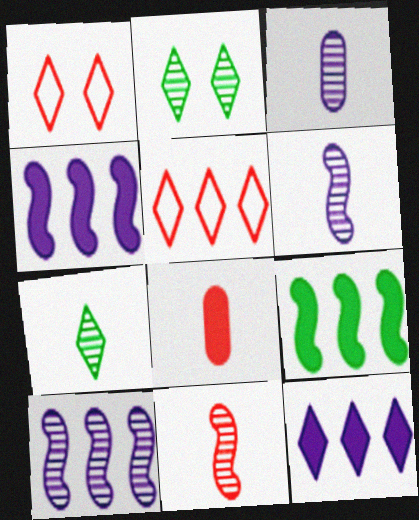[[1, 3, 9], 
[1, 7, 12], 
[3, 7, 11]]